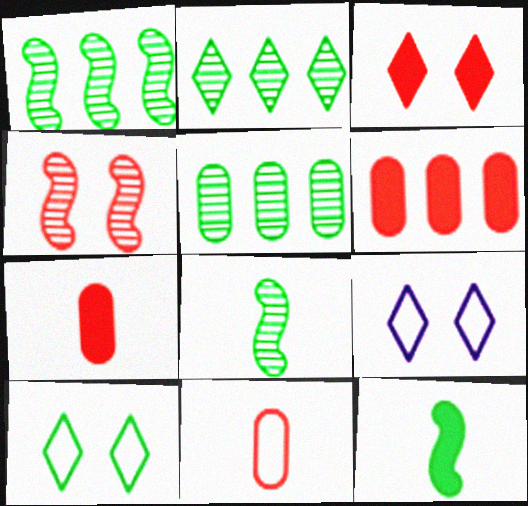[[1, 2, 5], 
[1, 7, 9], 
[5, 10, 12], 
[6, 8, 9]]